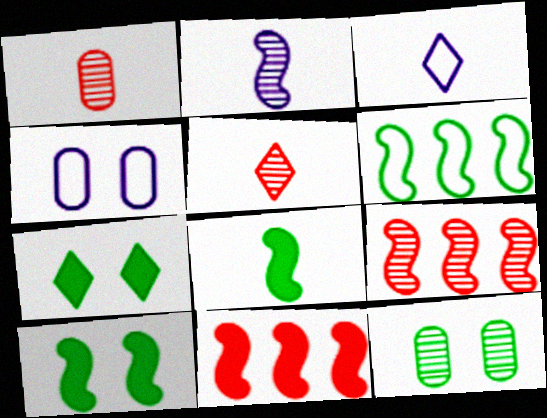[[1, 3, 8], 
[3, 11, 12]]